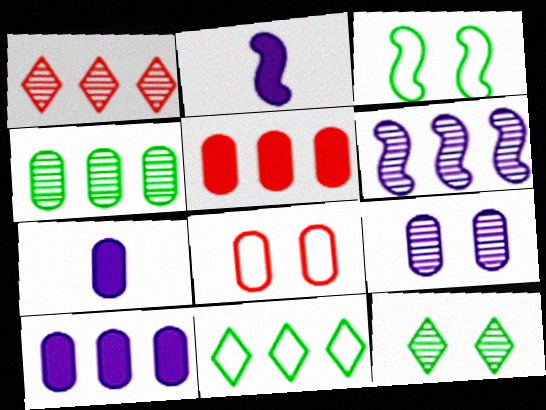[[1, 3, 7], 
[1, 4, 6], 
[4, 7, 8], 
[5, 6, 11]]